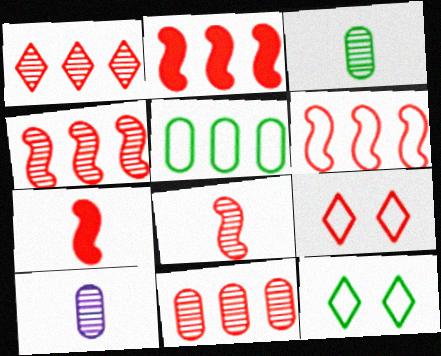[[1, 4, 11], 
[2, 4, 6], 
[2, 10, 12], 
[7, 9, 11]]